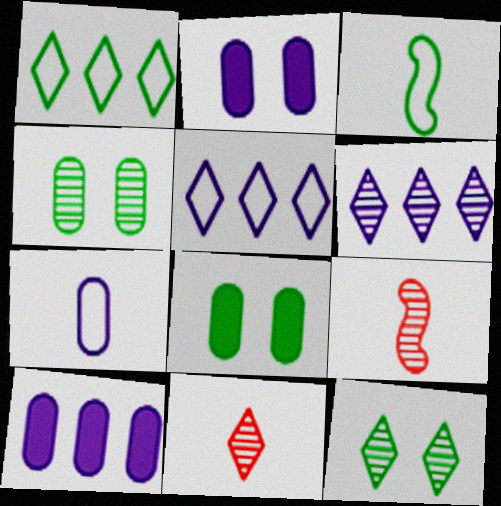[[1, 2, 9], 
[4, 6, 9], 
[5, 8, 9], 
[6, 11, 12]]